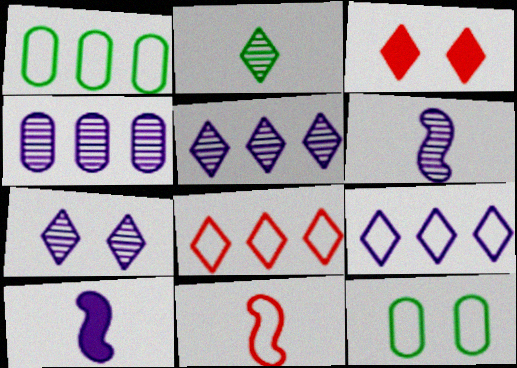[[1, 3, 6], 
[2, 3, 9], 
[4, 6, 7], 
[9, 11, 12]]